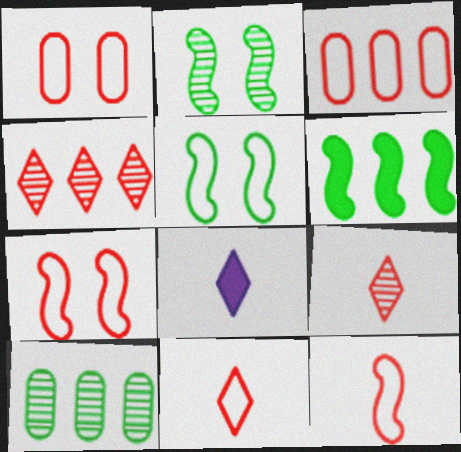[[2, 3, 8], 
[3, 7, 11], 
[7, 8, 10]]